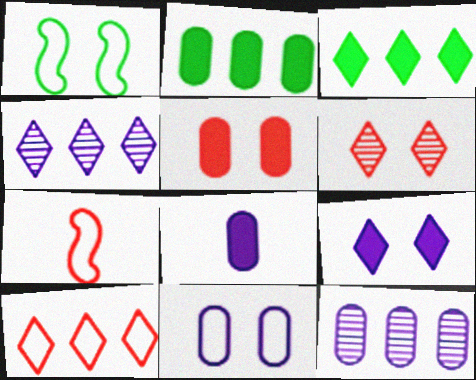[[2, 5, 8], 
[3, 4, 10], 
[8, 11, 12]]